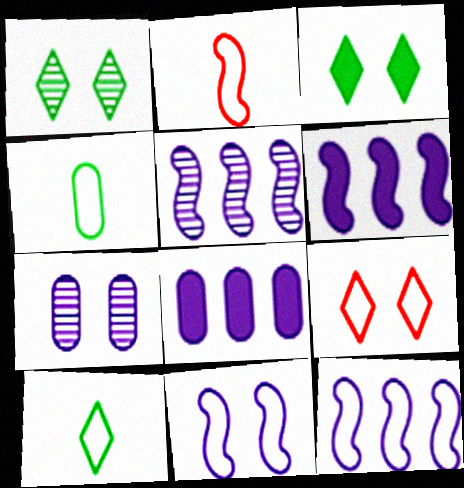[[1, 2, 8], 
[4, 9, 12], 
[5, 6, 12]]